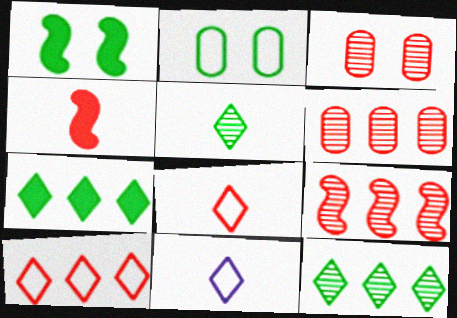[[1, 6, 11], 
[3, 4, 10]]